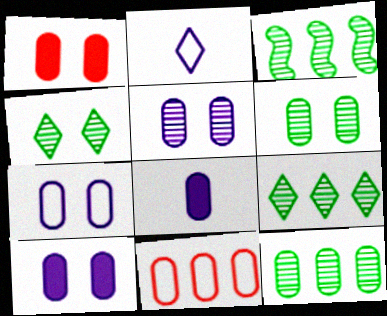[[1, 2, 3], 
[1, 6, 7], 
[3, 9, 12], 
[5, 7, 10], 
[6, 8, 11]]